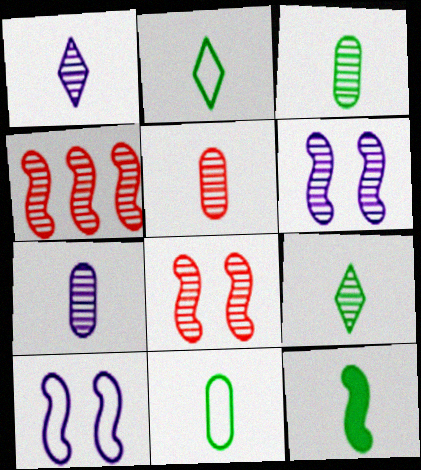[[2, 3, 12], 
[3, 5, 7], 
[4, 10, 12], 
[9, 11, 12]]